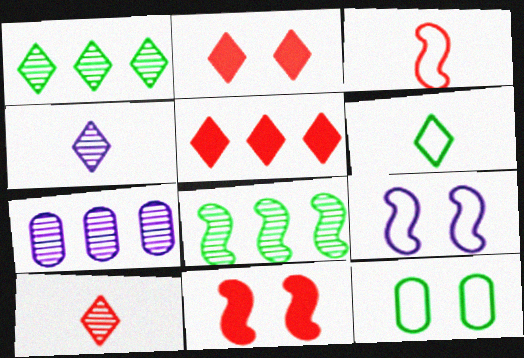[[6, 7, 11]]